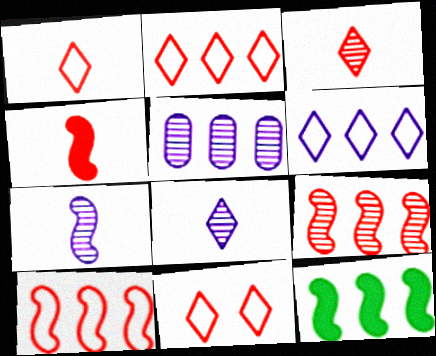[[1, 2, 11], 
[2, 5, 12]]